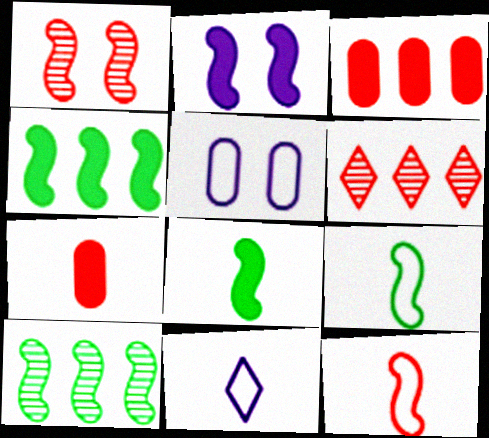[[2, 10, 12], 
[5, 6, 8]]